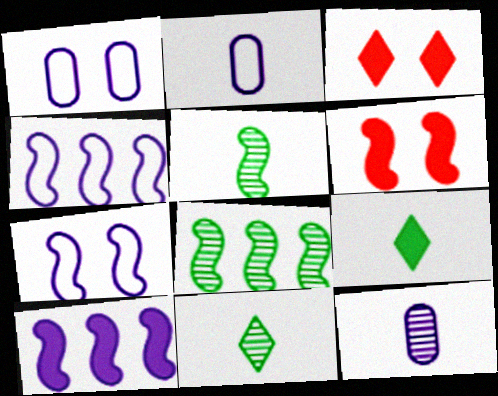[[2, 3, 8], 
[4, 5, 6]]